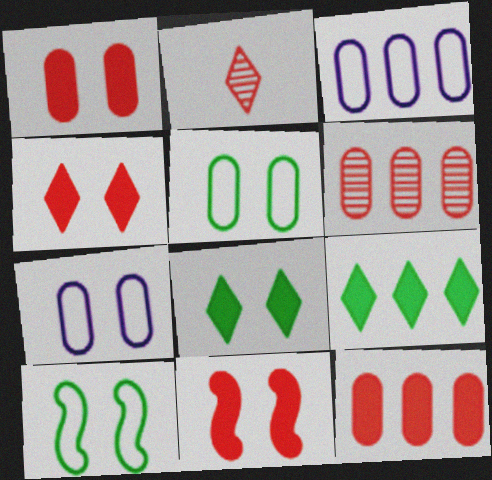[[1, 4, 11]]